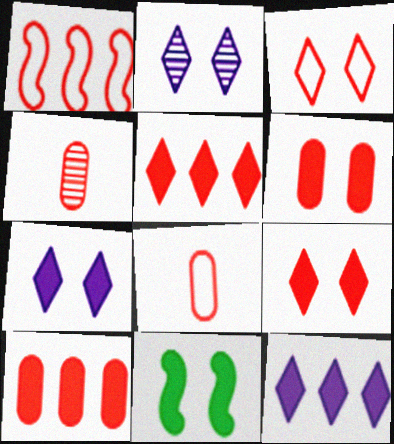[[1, 3, 8], 
[1, 4, 9], 
[6, 7, 11]]